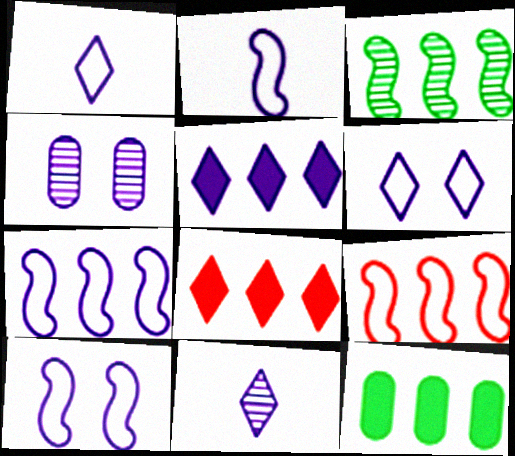[[2, 4, 5], 
[2, 7, 10], 
[5, 6, 11]]